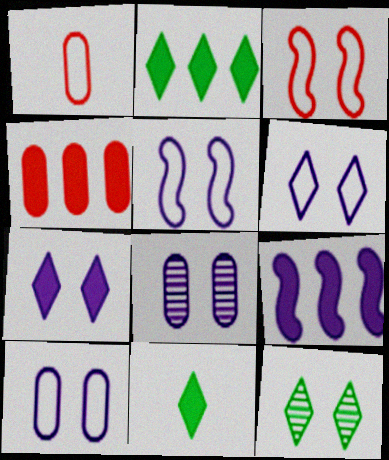[[1, 9, 12], 
[2, 4, 9], 
[5, 6, 10], 
[5, 7, 8]]